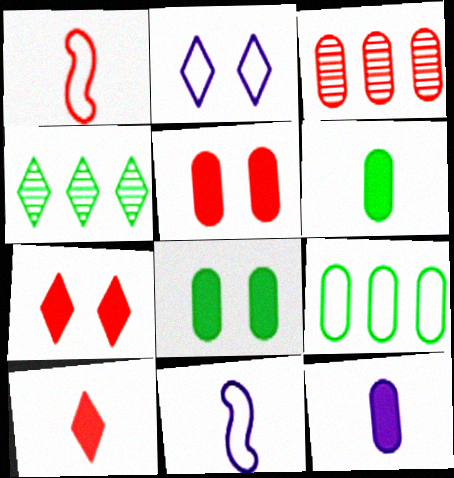[[1, 2, 9], 
[1, 3, 7], 
[2, 4, 10], 
[4, 5, 11]]